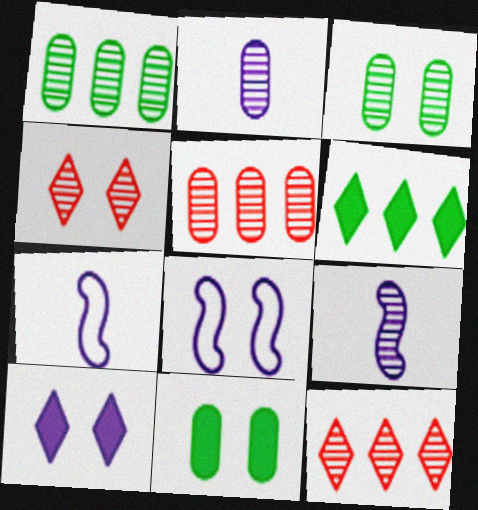[[1, 4, 9], 
[2, 3, 5], 
[3, 9, 12], 
[4, 8, 11], 
[7, 11, 12]]